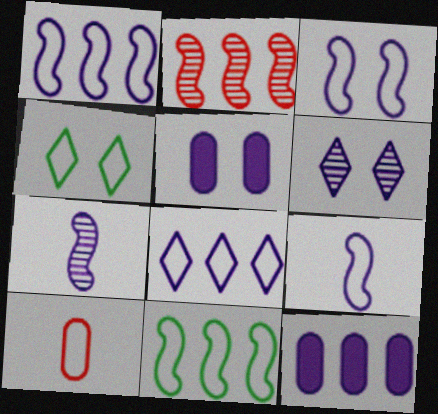[[1, 3, 9], 
[1, 4, 10], 
[3, 5, 6], 
[5, 7, 8], 
[6, 9, 12]]